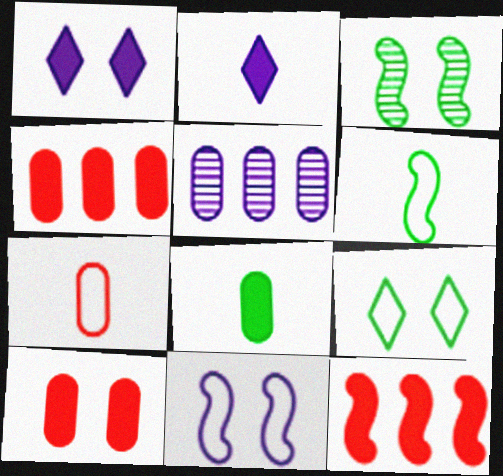[[1, 8, 12], 
[2, 5, 11]]